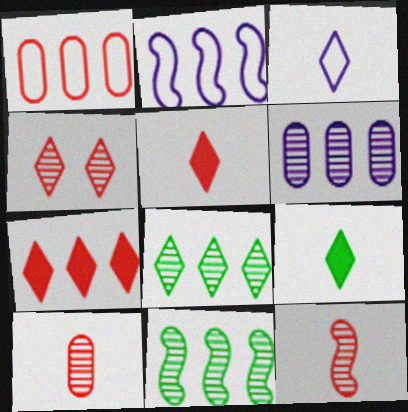[]